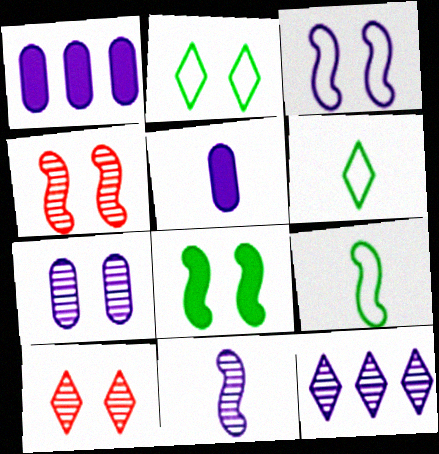[[1, 4, 6], 
[1, 9, 10], 
[3, 4, 8], 
[3, 5, 12], 
[7, 11, 12]]